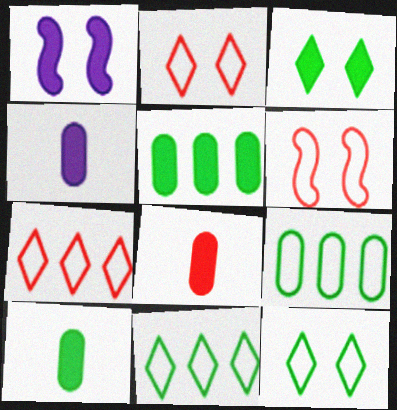[[4, 8, 10]]